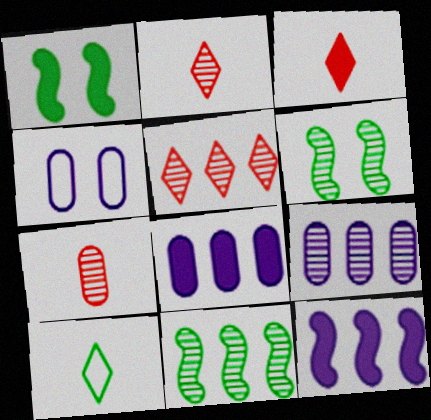[[1, 3, 8], 
[2, 6, 9], 
[3, 4, 11], 
[5, 9, 11]]